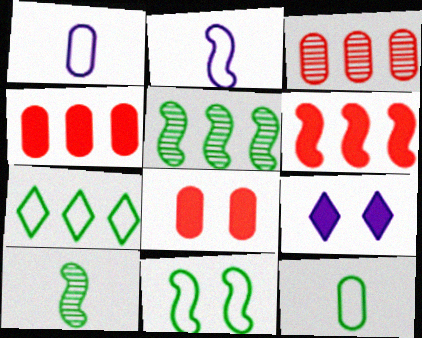[[7, 11, 12]]